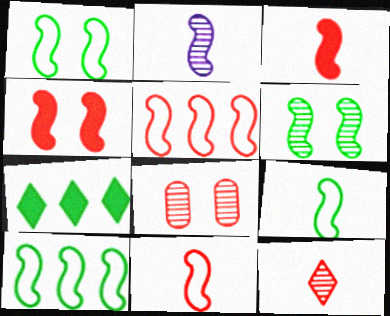[[1, 9, 10], 
[2, 3, 9], 
[2, 4, 10]]